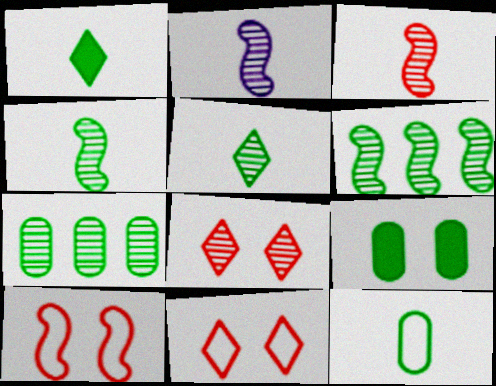[[1, 4, 12], 
[2, 3, 4], 
[2, 7, 8], 
[7, 9, 12]]